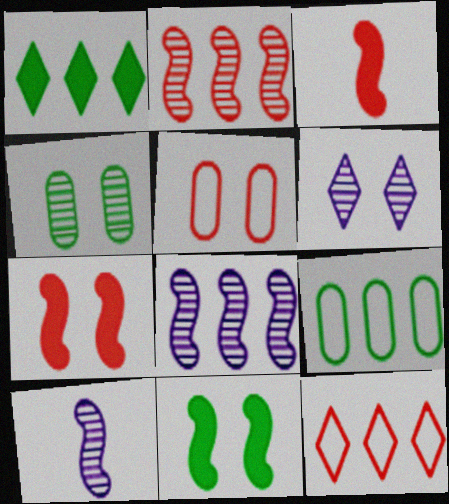[[1, 5, 10], 
[3, 6, 9], 
[5, 6, 11]]